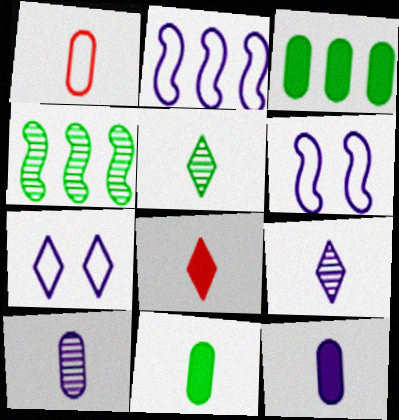[[1, 10, 11]]